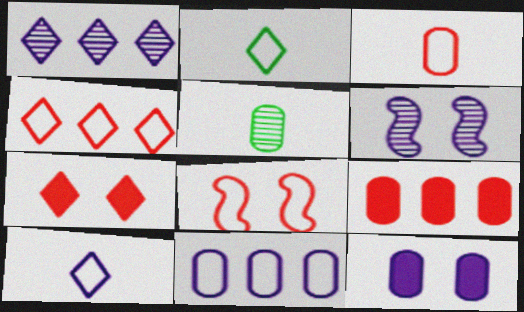[[1, 2, 7], 
[2, 6, 9], 
[2, 8, 11], 
[3, 4, 8]]